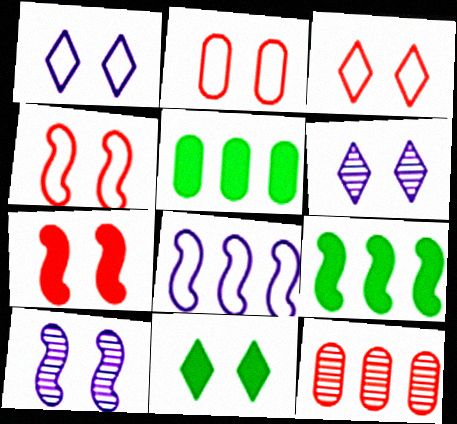[[2, 3, 4], 
[2, 10, 11], 
[3, 6, 11]]